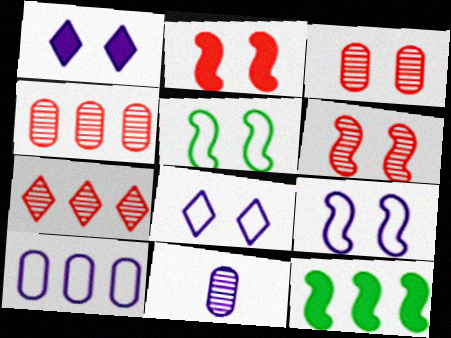[[1, 3, 5], 
[7, 10, 12]]